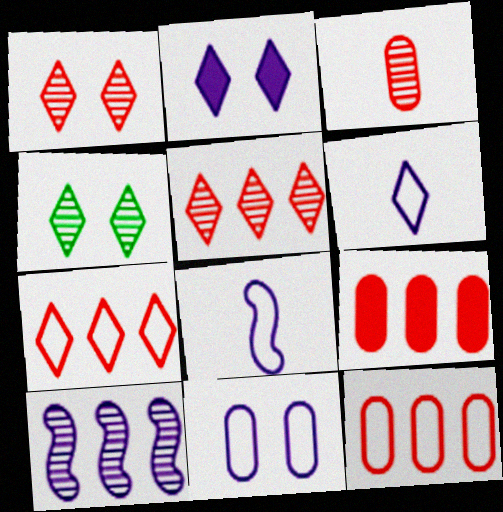[[3, 4, 10], 
[4, 8, 9]]